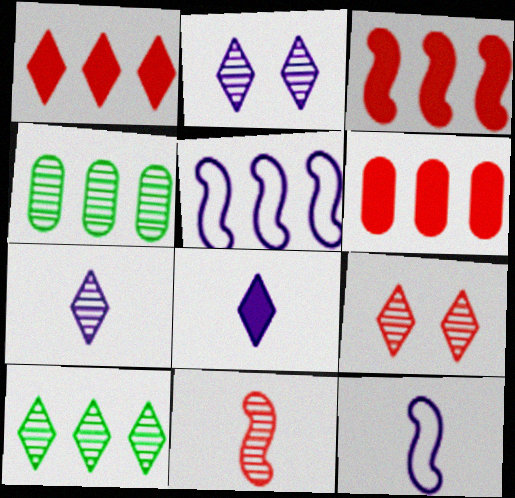[[1, 3, 6], 
[1, 4, 5], 
[2, 4, 11], 
[5, 6, 10], 
[7, 9, 10]]